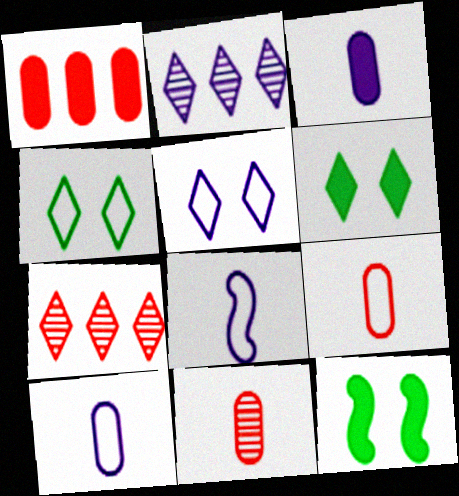[[2, 9, 12], 
[7, 10, 12]]